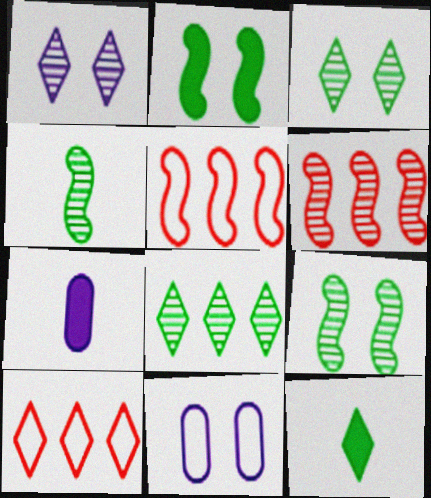[[1, 10, 12], 
[3, 5, 7], 
[6, 11, 12], 
[7, 9, 10]]